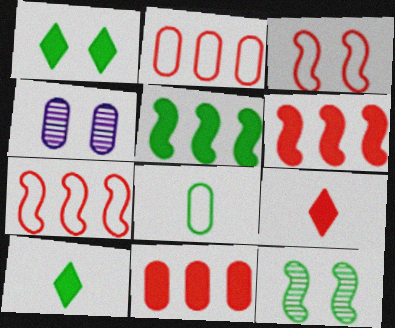[[1, 3, 4], 
[4, 7, 10], 
[4, 8, 11]]